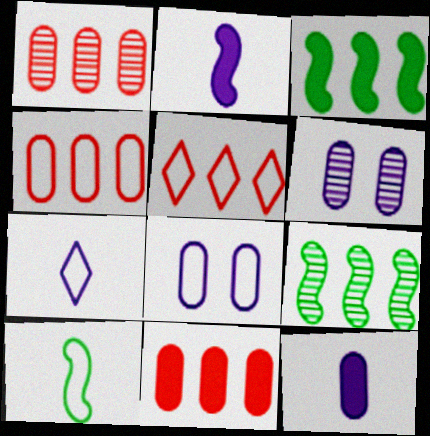[[1, 4, 11], 
[5, 8, 10]]